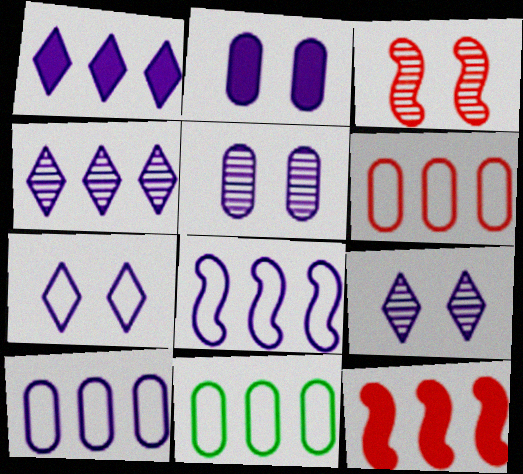[[4, 11, 12], 
[6, 10, 11]]